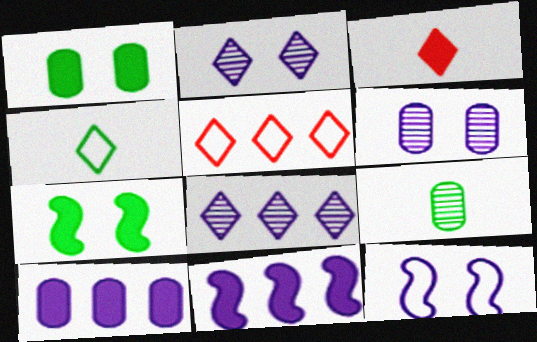[[1, 3, 11], 
[3, 7, 10]]